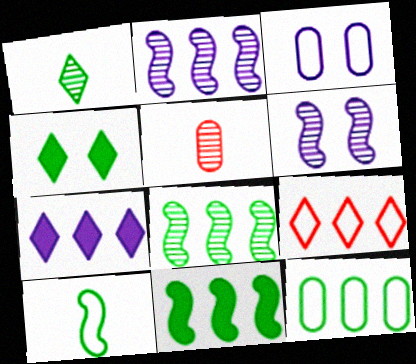[[3, 9, 10]]